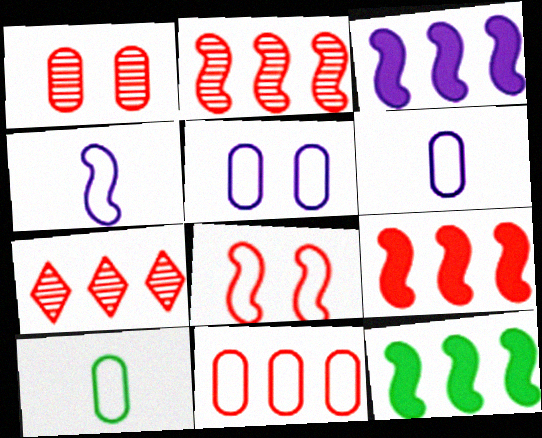[[3, 9, 12], 
[5, 10, 11], 
[7, 9, 11]]